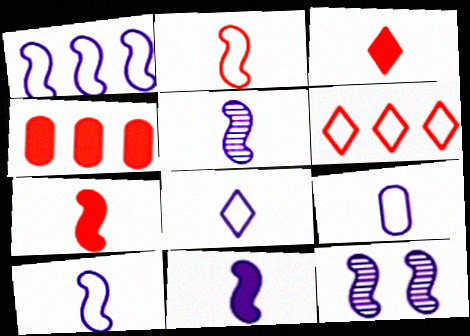[[1, 11, 12], 
[5, 10, 11], 
[8, 9, 10]]